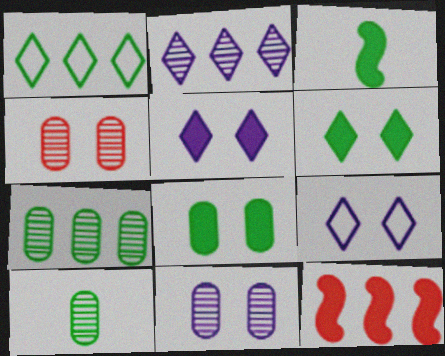[[9, 10, 12]]